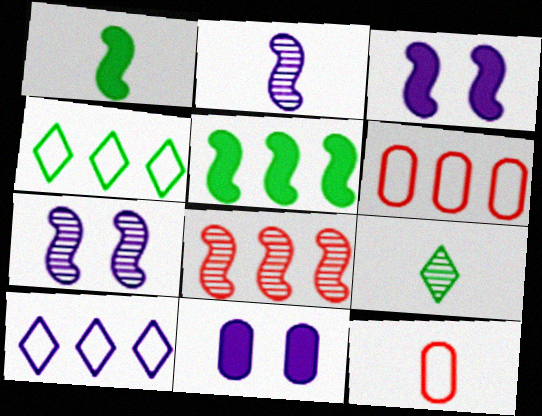[[2, 10, 11], 
[3, 6, 9]]